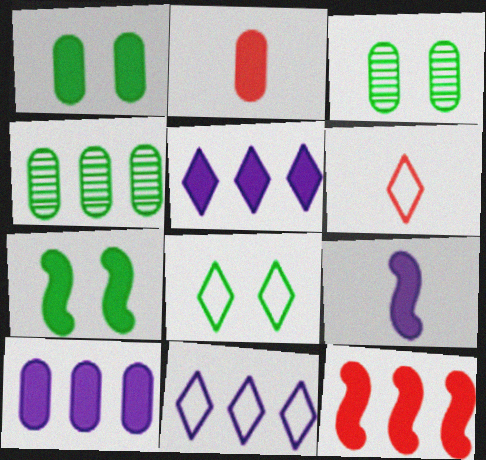[[1, 2, 10], 
[2, 5, 7], 
[3, 7, 8], 
[4, 11, 12], 
[6, 8, 11], 
[7, 9, 12]]